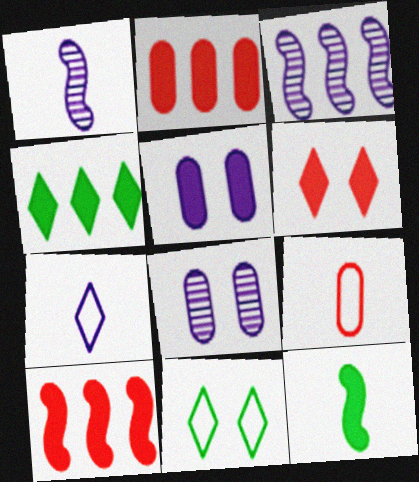[[1, 2, 11], 
[3, 5, 7]]